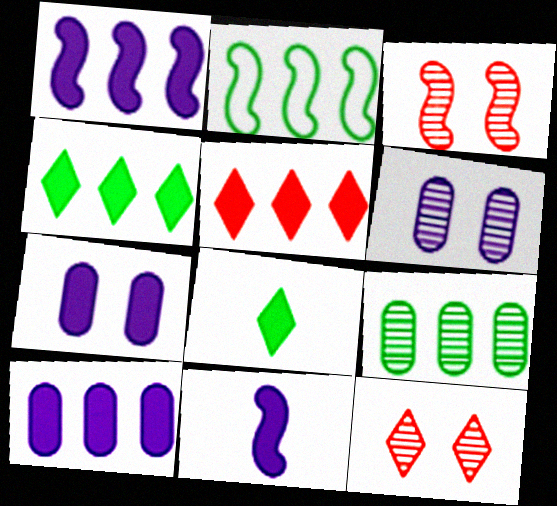[[2, 3, 11], 
[2, 4, 9]]